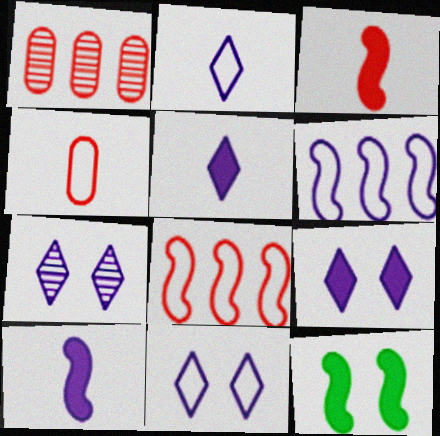[[1, 2, 12], 
[7, 9, 11]]